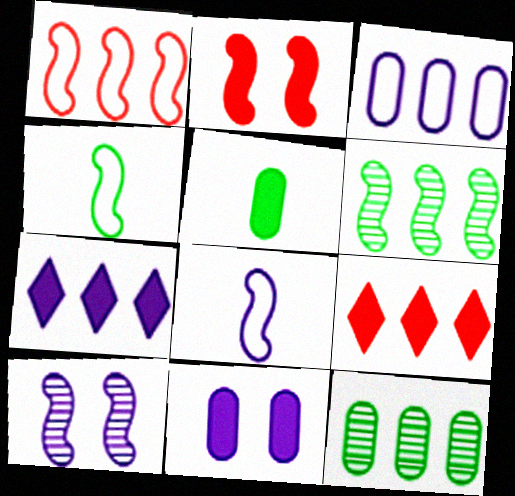[[1, 7, 12], 
[2, 5, 7], 
[2, 6, 8], 
[3, 6, 9]]